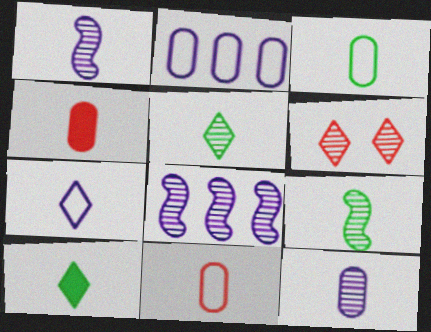[[1, 10, 11], 
[3, 4, 12], 
[3, 9, 10], 
[4, 7, 9]]